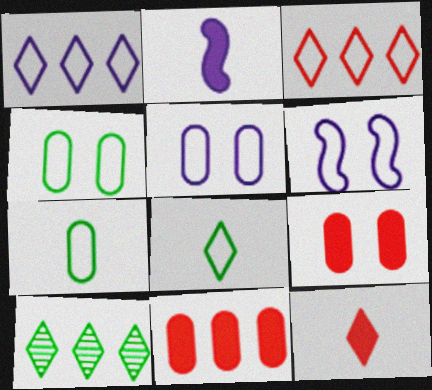[[3, 6, 7]]